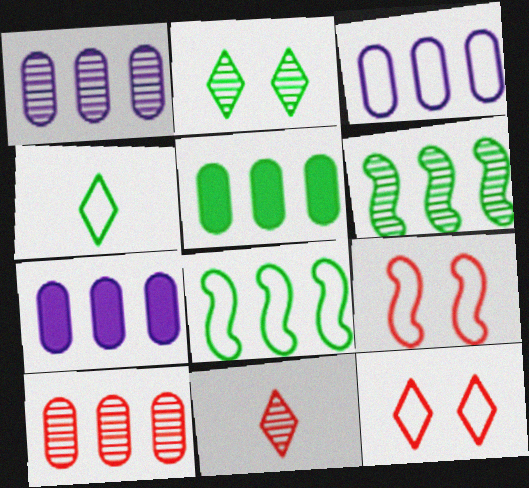[[1, 3, 7], 
[3, 4, 9], 
[3, 5, 10]]